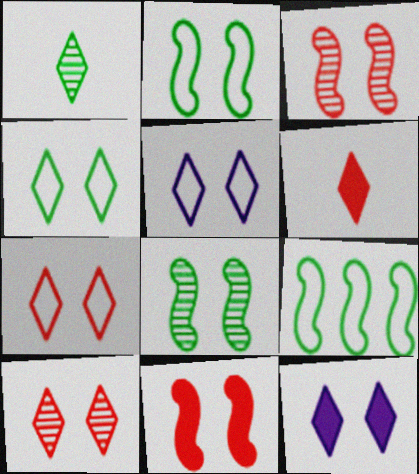[[4, 5, 7], 
[4, 10, 12]]